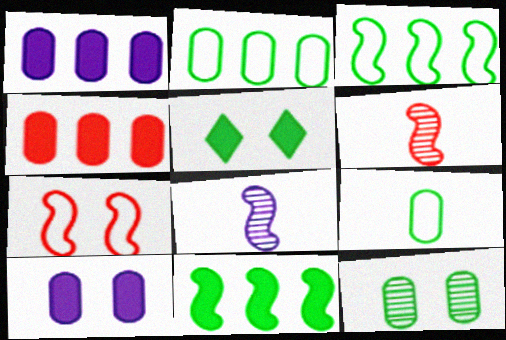[[7, 8, 11]]